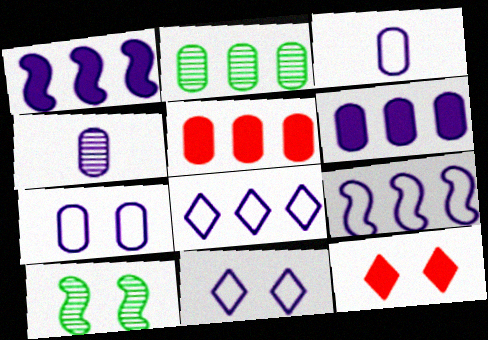[[1, 4, 11], 
[3, 9, 11], 
[4, 6, 7], 
[7, 10, 12]]